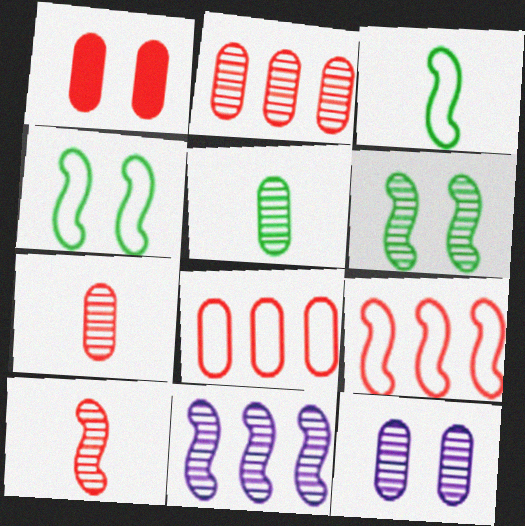[[1, 7, 8], 
[2, 5, 12], 
[6, 10, 11]]